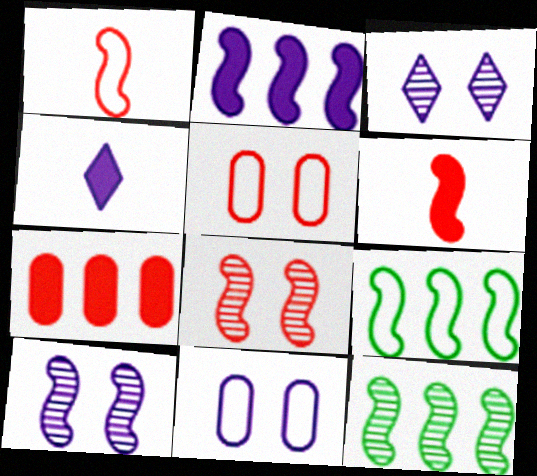[[4, 5, 12], 
[6, 9, 10]]